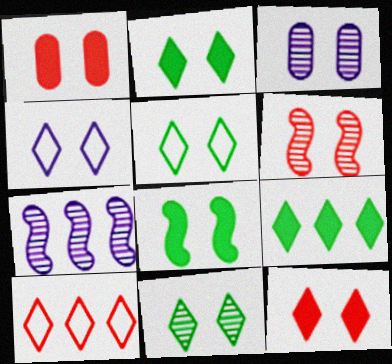[[2, 5, 11], 
[3, 6, 11], 
[4, 11, 12]]